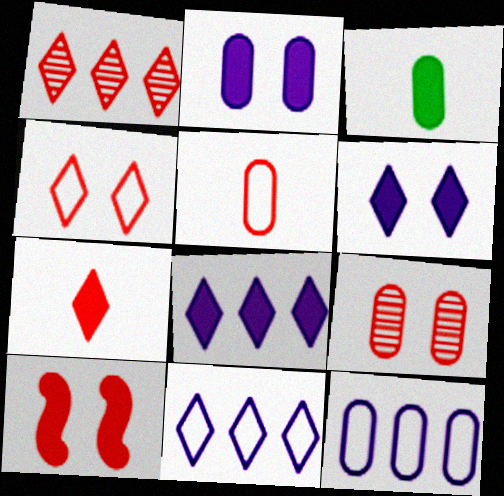[[1, 4, 7], 
[1, 5, 10], 
[3, 8, 10], 
[3, 9, 12], 
[4, 9, 10]]